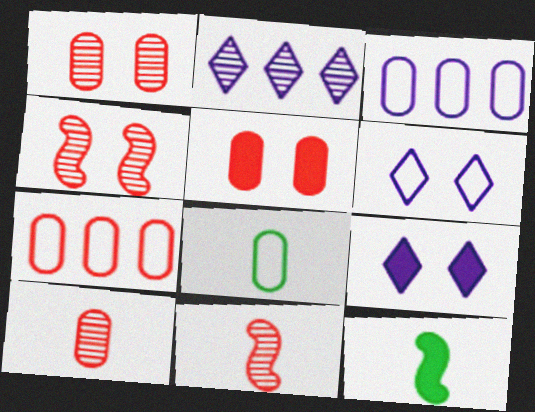[[5, 7, 10]]